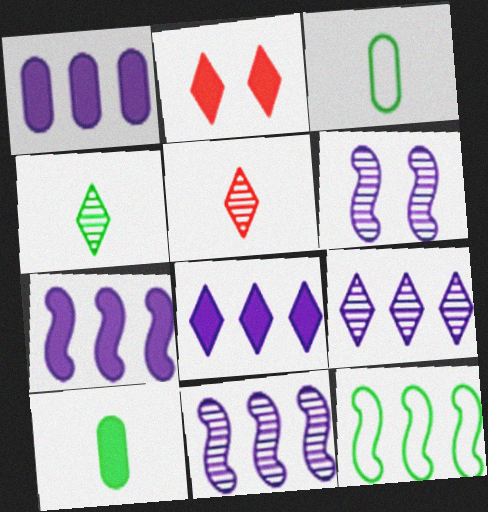[[1, 7, 8], 
[2, 3, 11], 
[2, 7, 10]]